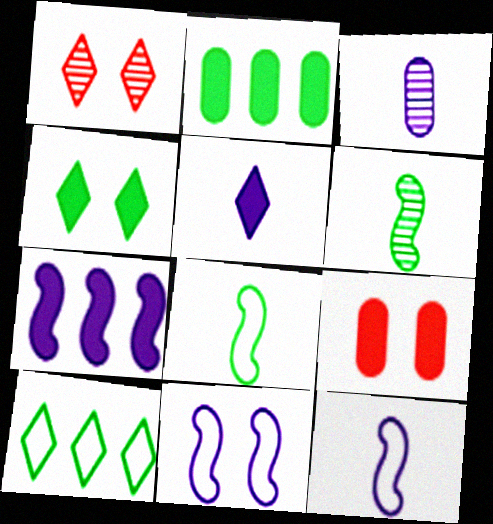[[1, 2, 12], 
[1, 5, 10], 
[3, 5, 12]]